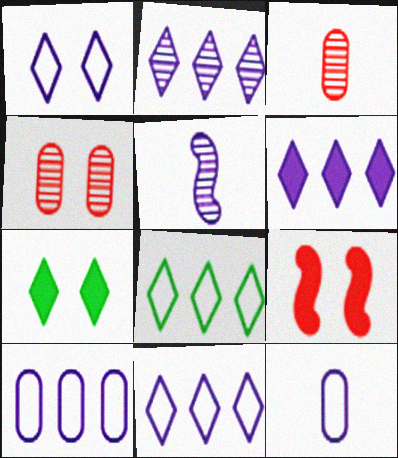[[2, 6, 11]]